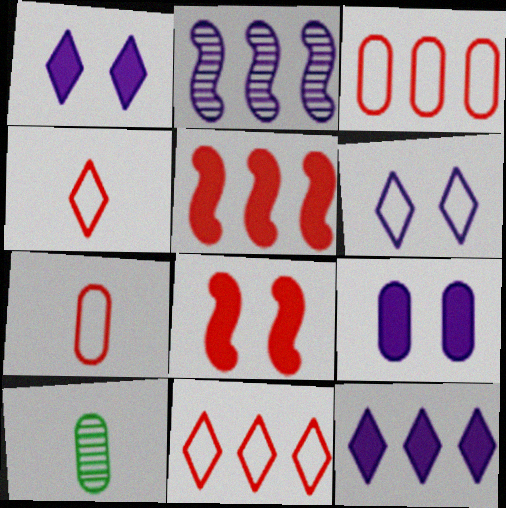[[3, 9, 10], 
[5, 6, 10]]